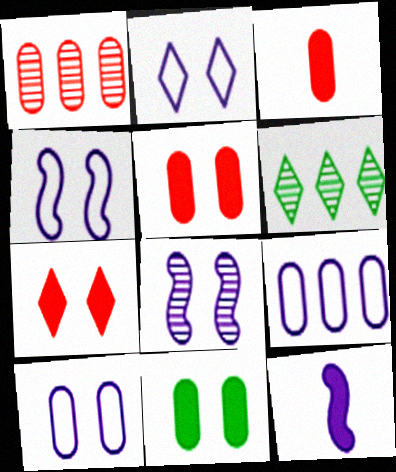[[2, 4, 10], 
[3, 4, 6]]